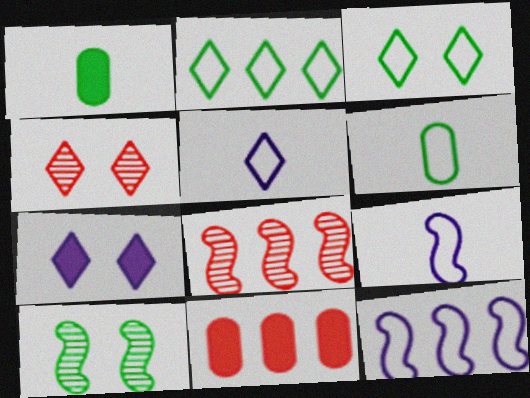[[1, 2, 10], 
[1, 4, 12], 
[3, 4, 7], 
[5, 10, 11], 
[6, 7, 8]]